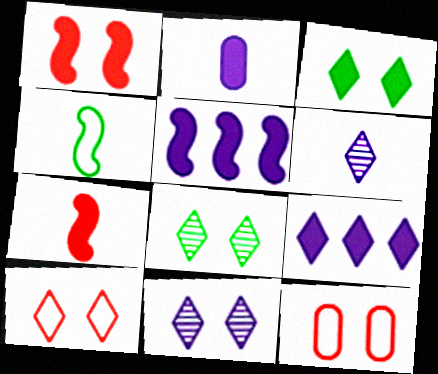[[3, 10, 11]]